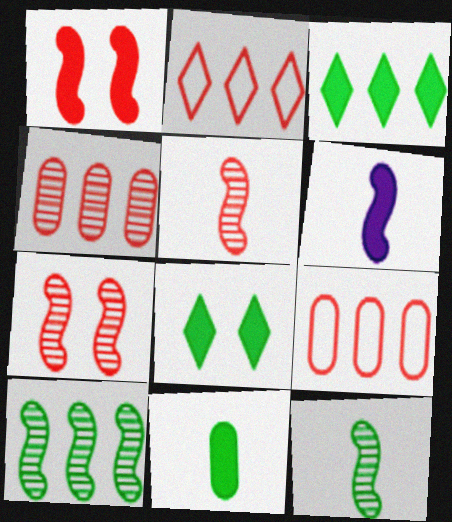[]